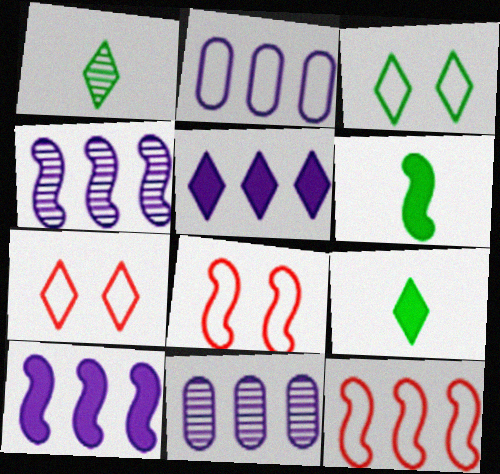[[1, 5, 7], 
[2, 4, 5], 
[4, 6, 8], 
[6, 7, 11], 
[8, 9, 11]]